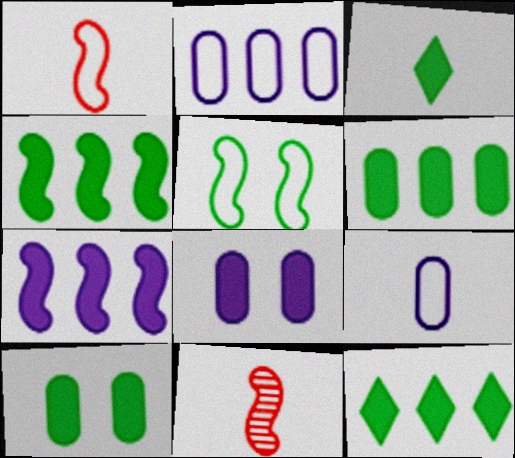[[3, 4, 10], 
[3, 9, 11], 
[4, 6, 12], 
[5, 7, 11]]